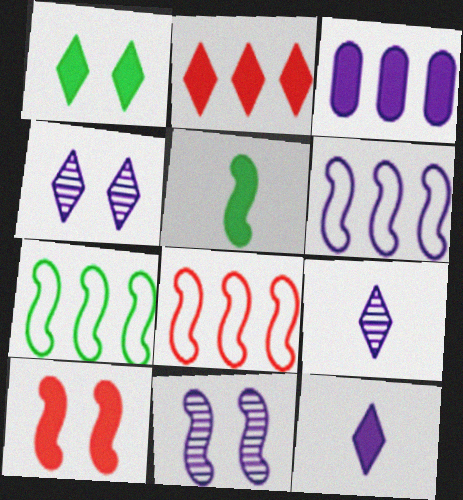[[1, 2, 12], 
[5, 8, 11], 
[6, 7, 8]]